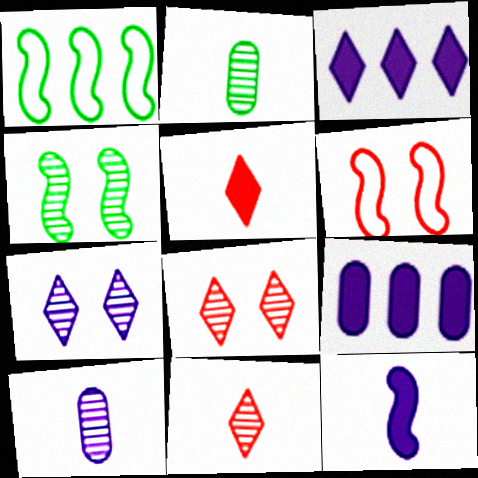[[2, 3, 6]]